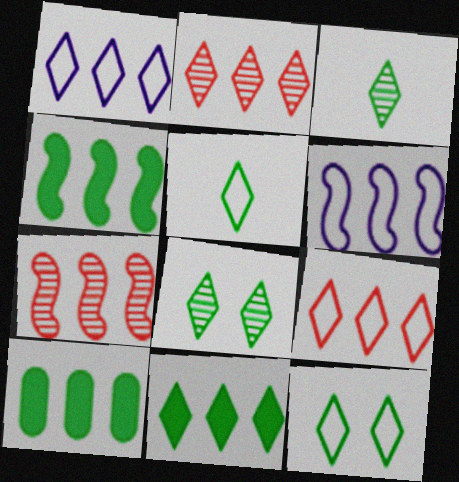[[1, 2, 11], 
[1, 7, 10], 
[2, 6, 10], 
[3, 11, 12], 
[4, 6, 7], 
[4, 10, 11], 
[5, 8, 11]]